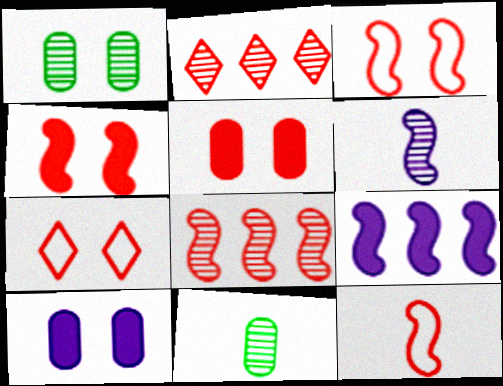[[1, 2, 6], 
[2, 5, 12], 
[4, 8, 12], 
[7, 9, 11]]